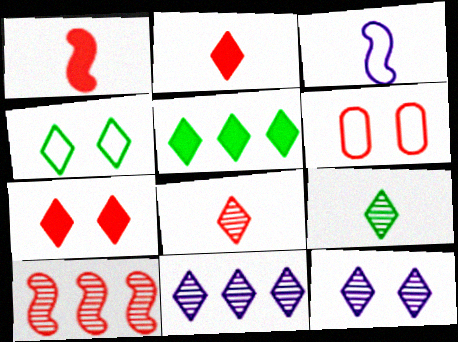[[2, 4, 11], 
[2, 6, 10], 
[4, 5, 9], 
[4, 7, 12]]